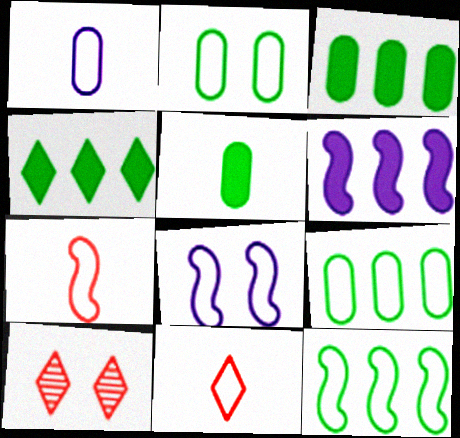[[7, 8, 12], 
[8, 9, 11]]